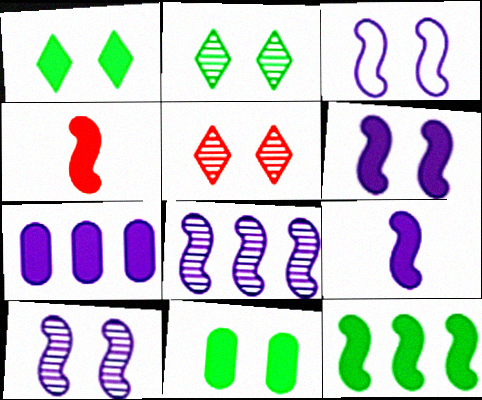[[1, 4, 7], 
[3, 5, 11], 
[3, 6, 10], 
[3, 8, 9], 
[4, 6, 12]]